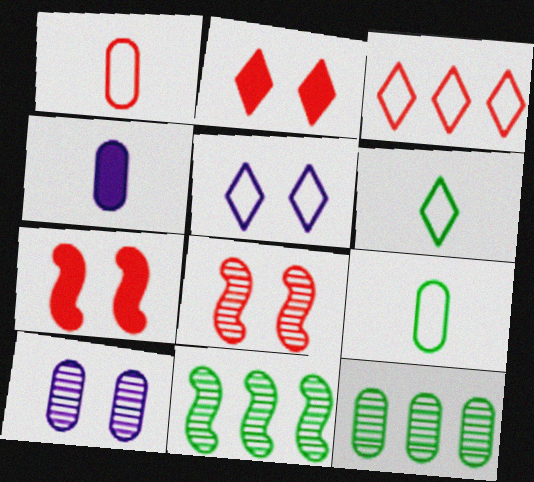[[3, 5, 6]]